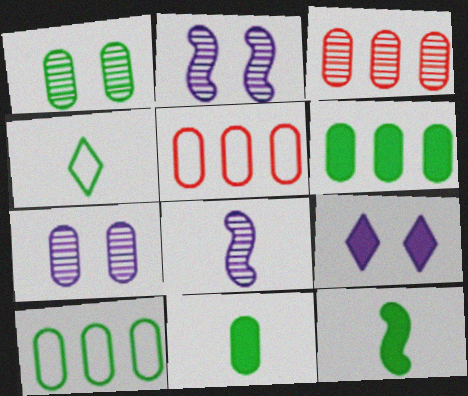[[1, 10, 11], 
[5, 7, 11]]